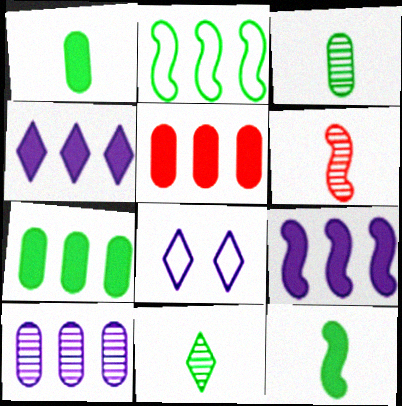[[6, 7, 8]]